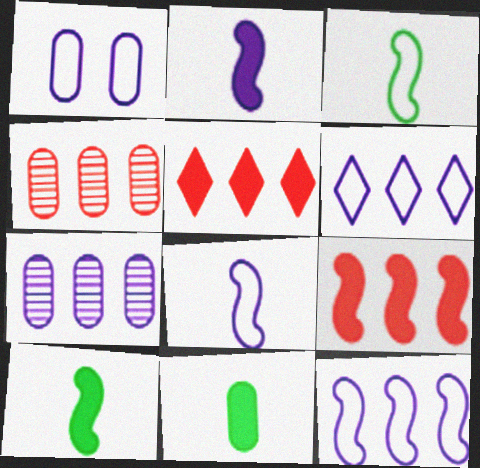[[1, 4, 11], 
[1, 6, 8]]